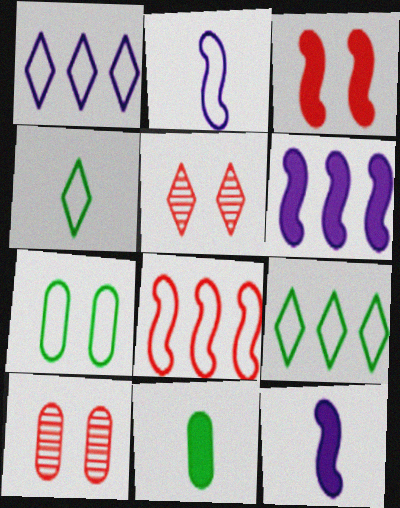[[4, 6, 10], 
[9, 10, 12]]